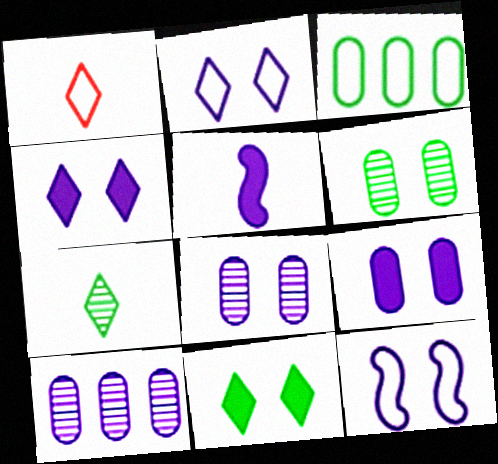[[1, 3, 12], 
[2, 5, 10], 
[4, 8, 12]]